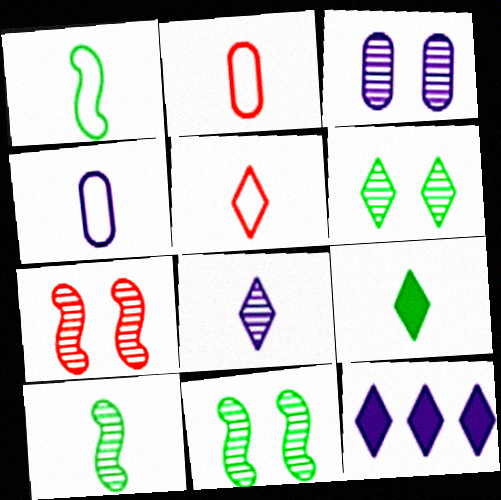[[1, 4, 5], 
[2, 11, 12], 
[3, 6, 7], 
[5, 6, 12], 
[5, 8, 9]]